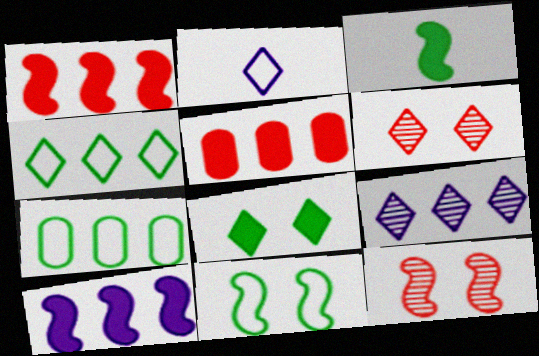[[1, 7, 9]]